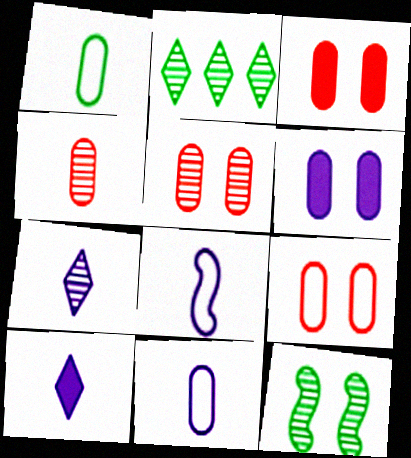[[2, 3, 8], 
[3, 5, 9]]